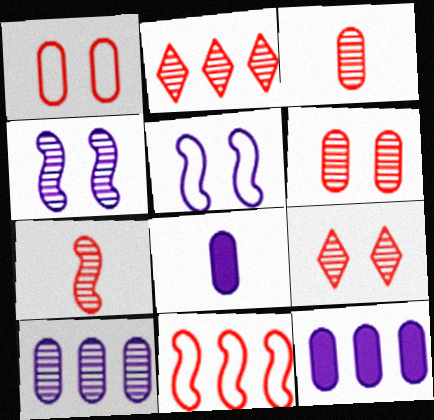[[2, 6, 7]]